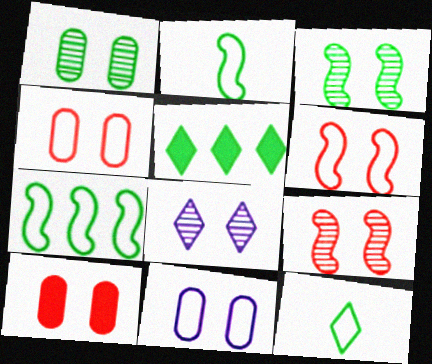[[1, 2, 5], 
[1, 8, 9], 
[1, 10, 11]]